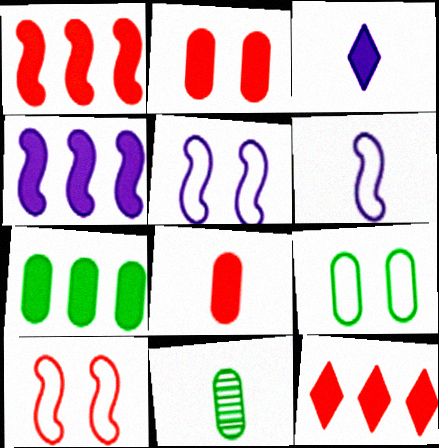[[4, 7, 12], 
[5, 11, 12], 
[7, 9, 11]]